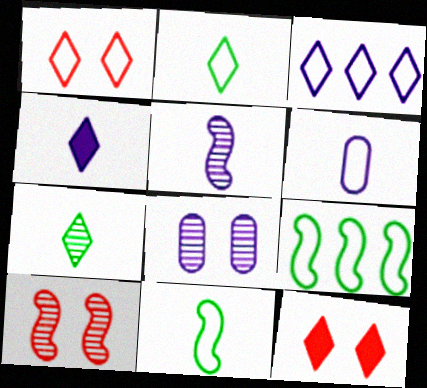[[1, 2, 3], 
[1, 6, 9], 
[3, 7, 12], 
[4, 5, 6]]